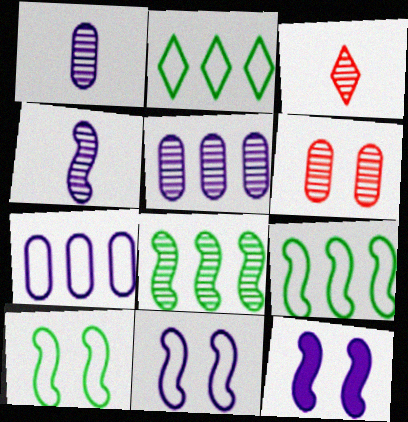[]